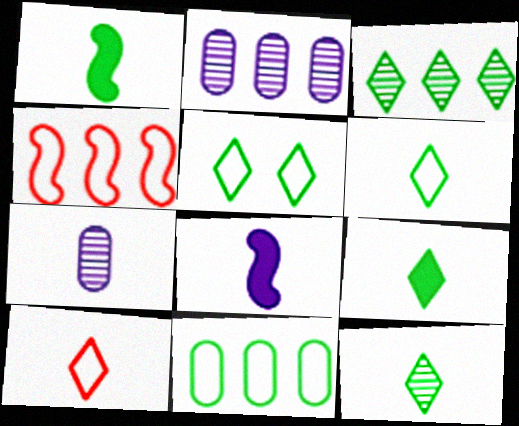[[1, 7, 10], 
[3, 5, 9], 
[6, 9, 12]]